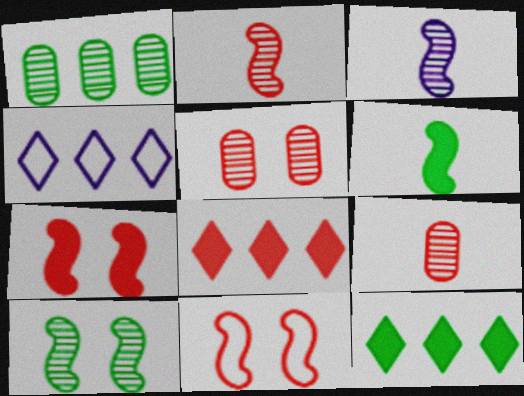[[4, 5, 6], 
[8, 9, 11]]